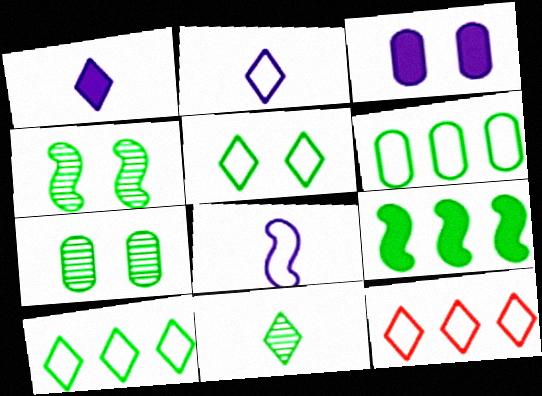[[2, 5, 12]]